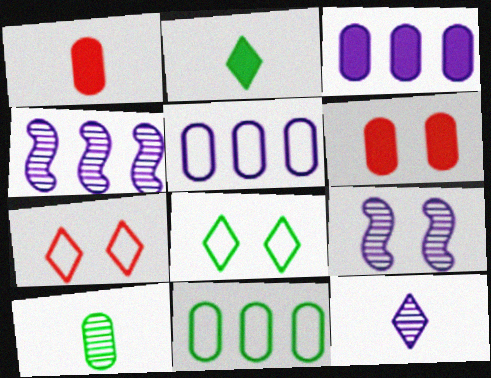[[1, 4, 8], 
[5, 6, 10], 
[6, 8, 9]]